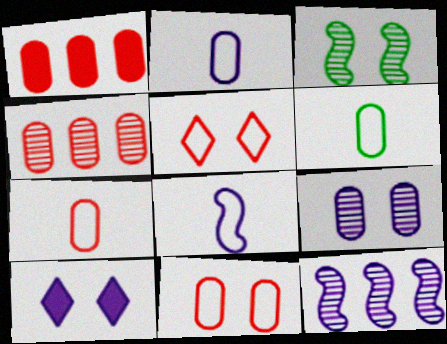[[1, 6, 9], 
[2, 6, 7], 
[2, 10, 12], 
[3, 10, 11]]